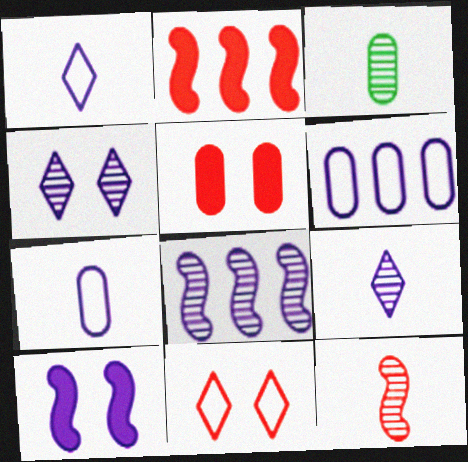[[3, 5, 6], 
[3, 9, 12], 
[6, 9, 10]]